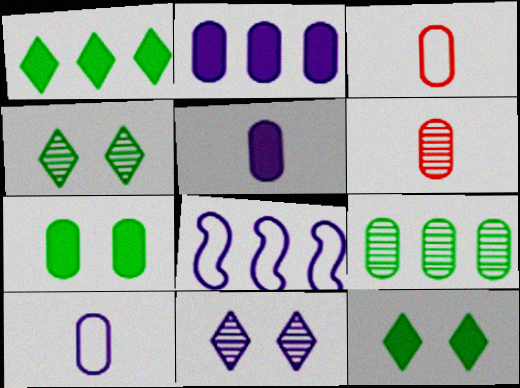[[5, 8, 11], 
[6, 8, 12]]